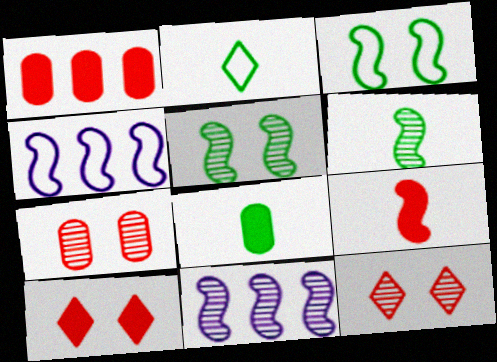[[1, 9, 10], 
[2, 6, 8], 
[3, 9, 11], 
[4, 5, 9], 
[4, 8, 12]]